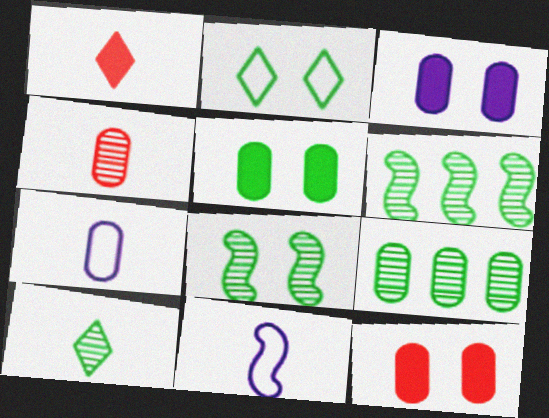[[2, 5, 8], 
[3, 5, 12], 
[7, 9, 12], 
[8, 9, 10]]